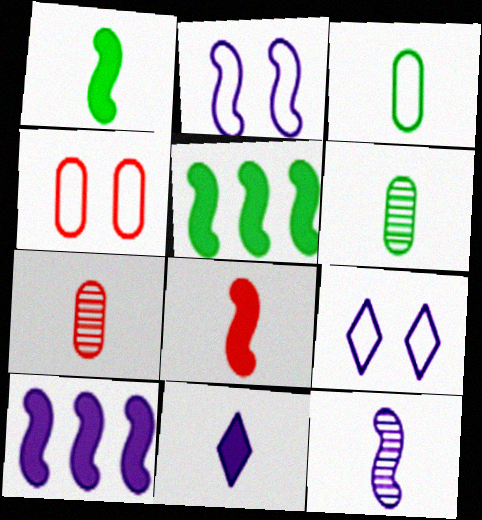[[2, 10, 12], 
[5, 7, 9]]